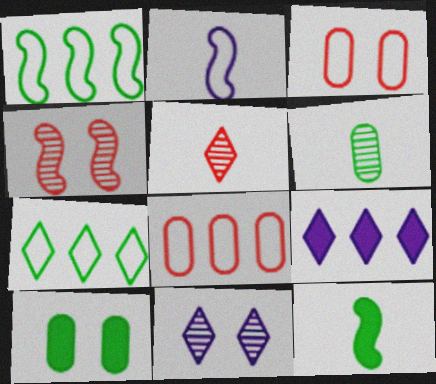[[2, 3, 7], 
[8, 11, 12]]